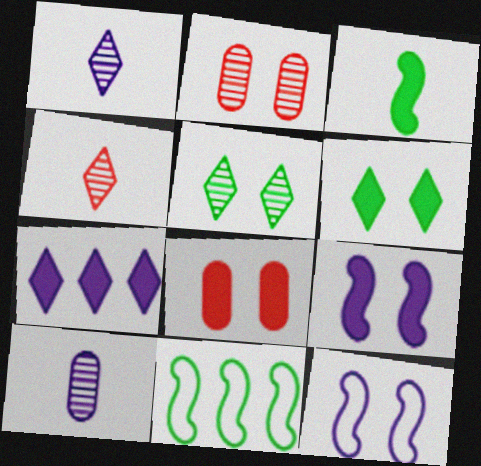[[1, 8, 11], 
[2, 6, 12], 
[3, 7, 8], 
[5, 8, 12], 
[6, 8, 9], 
[7, 10, 12]]